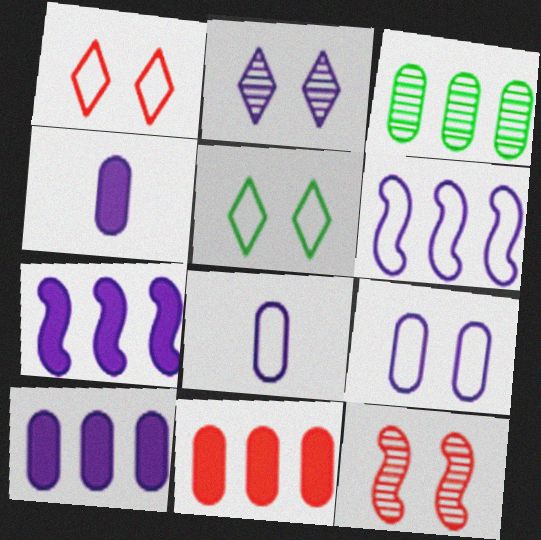[[2, 4, 6], 
[2, 7, 8]]